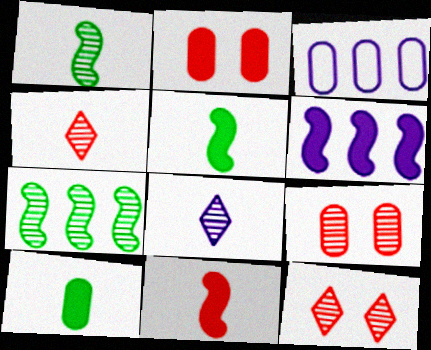[[3, 5, 12], 
[3, 9, 10], 
[7, 8, 9]]